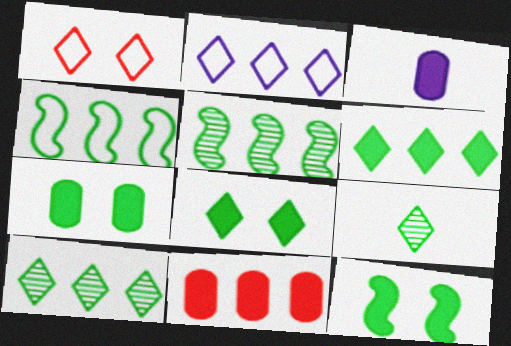[[1, 3, 5], 
[2, 5, 11], 
[3, 7, 11], 
[4, 7, 9], 
[7, 8, 12]]